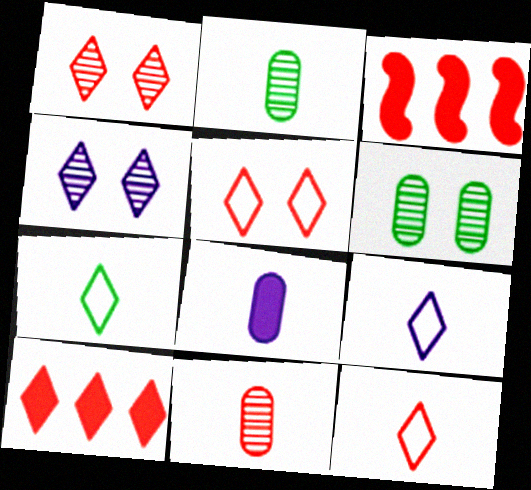[[1, 10, 12], 
[3, 5, 11], 
[3, 6, 9], 
[4, 7, 10], 
[7, 9, 12]]